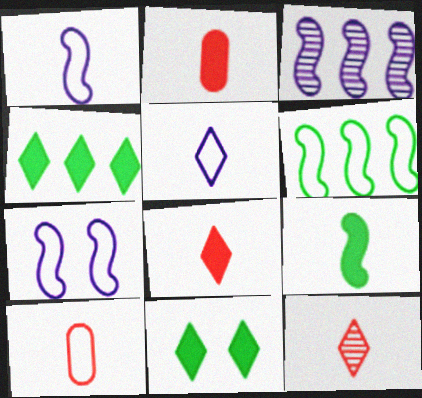[[3, 10, 11]]